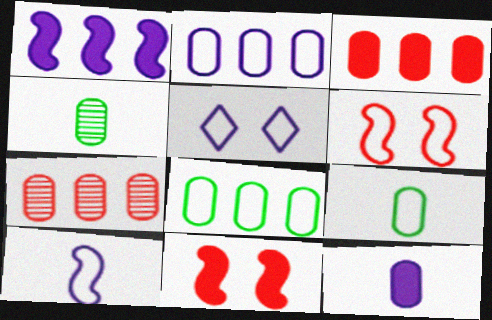[[2, 5, 10]]